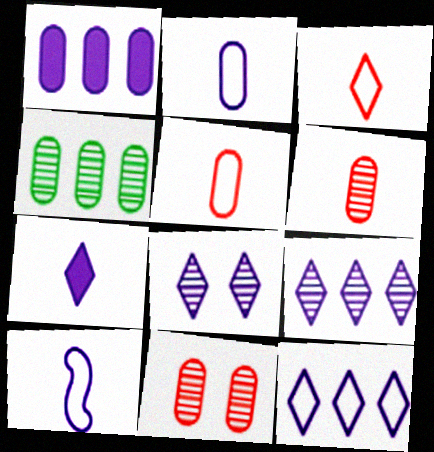[[1, 8, 10], 
[7, 8, 12]]